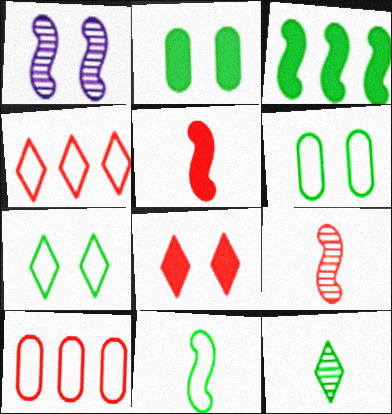[[1, 6, 8], 
[3, 6, 12], 
[8, 9, 10]]